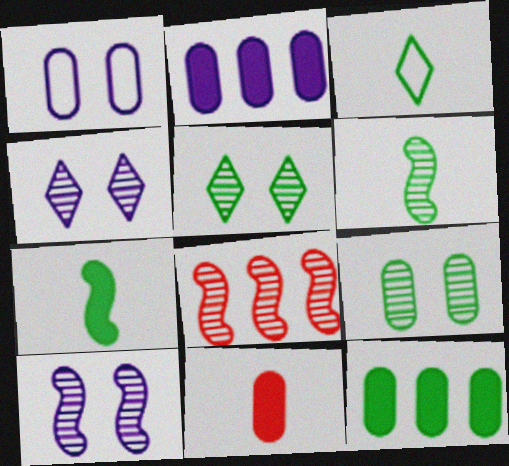[[6, 8, 10]]